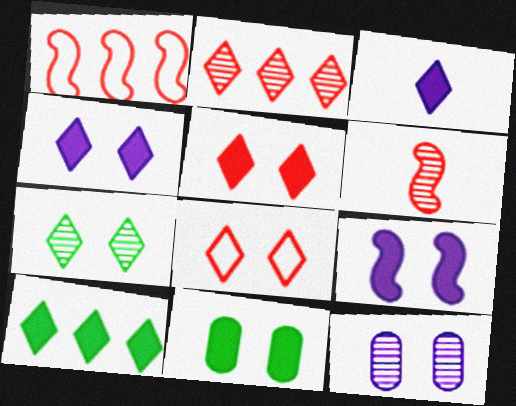[[3, 5, 10], 
[4, 7, 8], 
[5, 9, 11]]